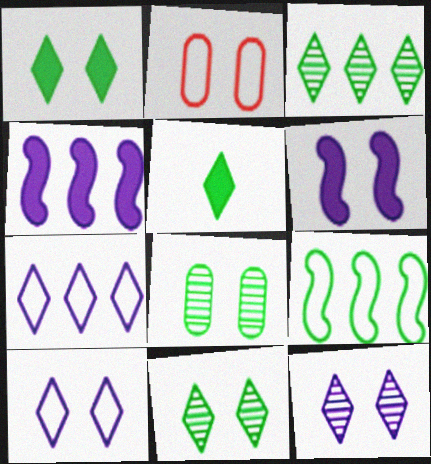[[2, 6, 11], 
[5, 8, 9]]